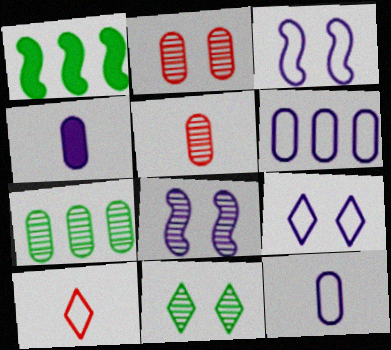[[1, 5, 9], 
[2, 8, 11]]